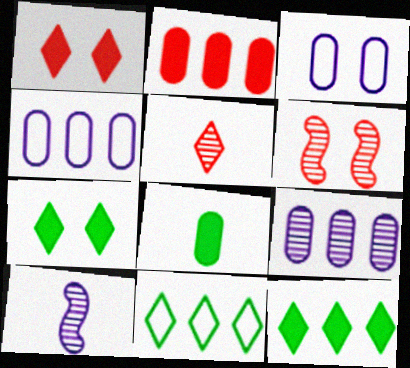[[3, 6, 7]]